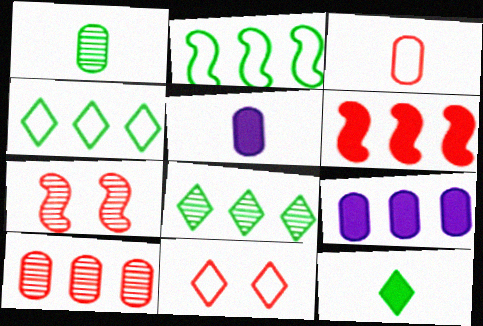[[1, 3, 5], 
[4, 5, 7]]